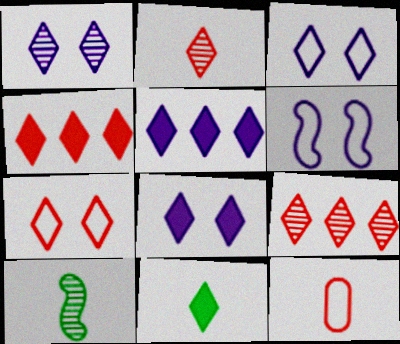[[1, 3, 8], 
[2, 4, 7], 
[3, 9, 11], 
[4, 8, 11]]